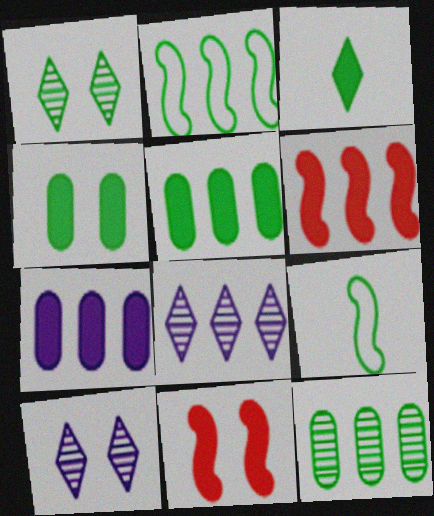[[1, 5, 9], 
[3, 7, 11]]